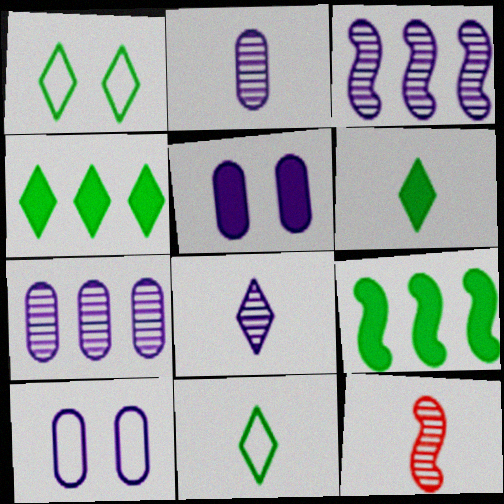[[4, 10, 12]]